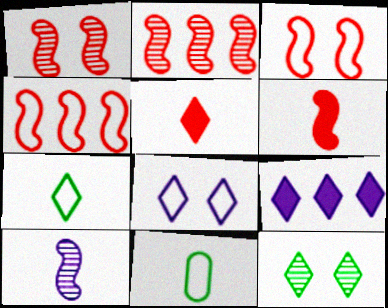[[1, 4, 6], 
[1, 9, 11], 
[2, 3, 6], 
[4, 8, 11], 
[5, 10, 11]]